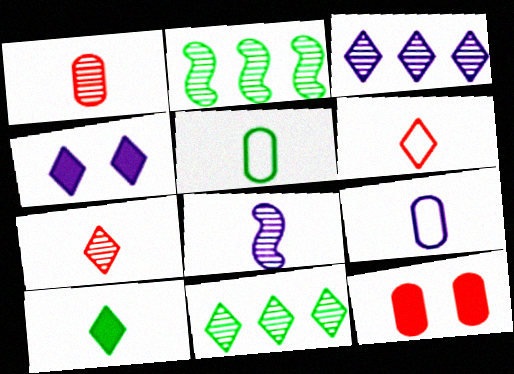[[4, 6, 11]]